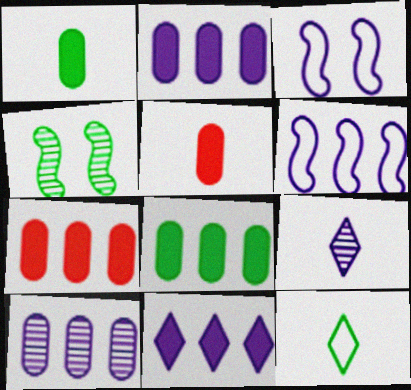[[2, 3, 9], 
[2, 7, 8], 
[4, 8, 12], 
[6, 10, 11]]